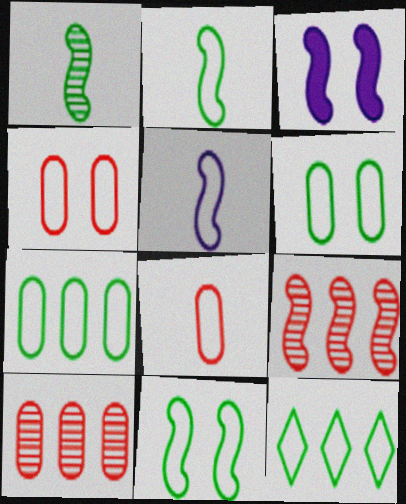[[2, 3, 9], 
[2, 6, 12], 
[4, 5, 12]]